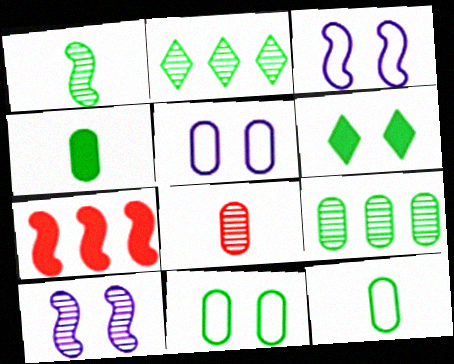[[1, 3, 7], 
[2, 8, 10], 
[4, 9, 11]]